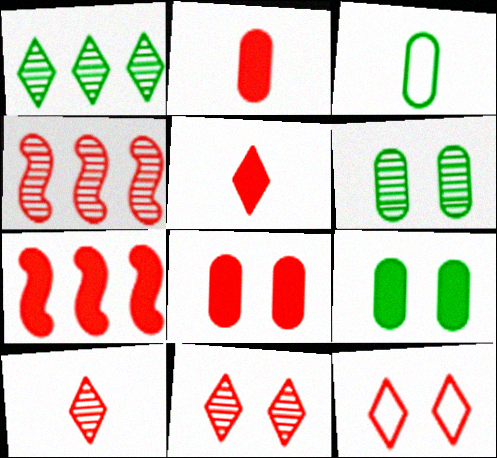[[2, 4, 12], 
[5, 7, 8]]